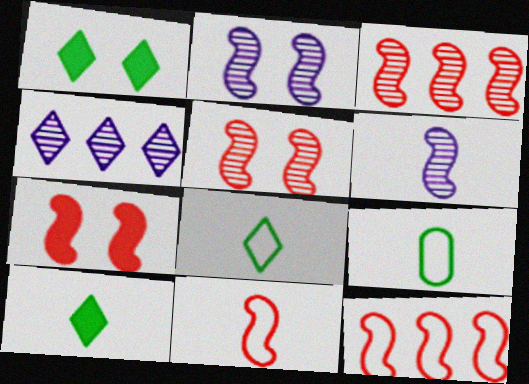[[3, 7, 11], 
[4, 7, 9]]